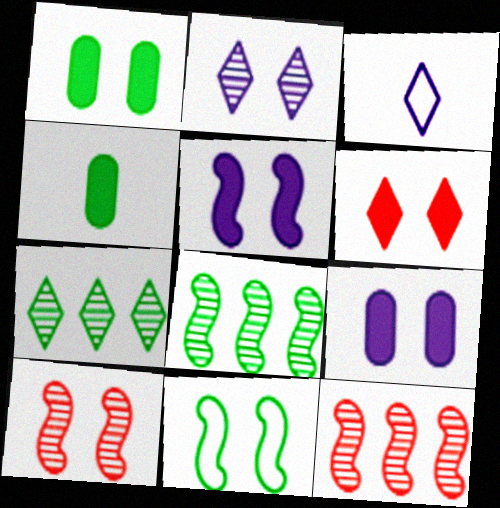[[1, 3, 12], 
[1, 5, 6], 
[3, 6, 7], 
[4, 7, 11], 
[5, 10, 11]]